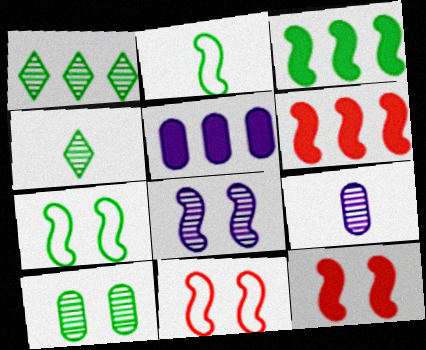[[2, 6, 8], 
[4, 5, 11], 
[7, 8, 12]]